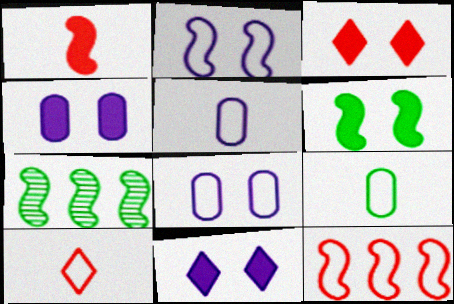[[1, 2, 7], 
[3, 4, 6], 
[3, 5, 7], 
[4, 7, 10]]